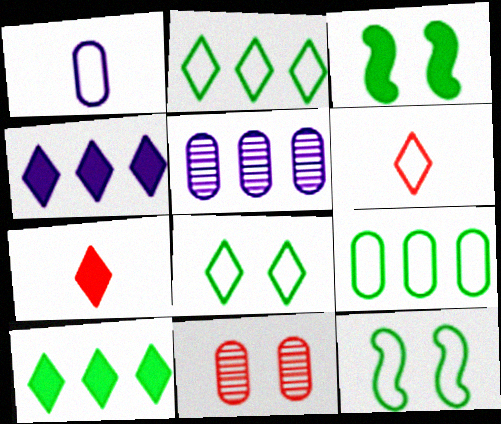[[3, 5, 6], 
[5, 7, 12]]